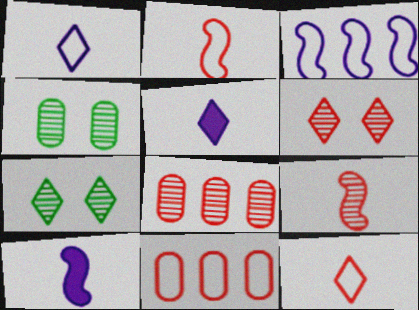[[6, 8, 9], 
[7, 10, 11]]